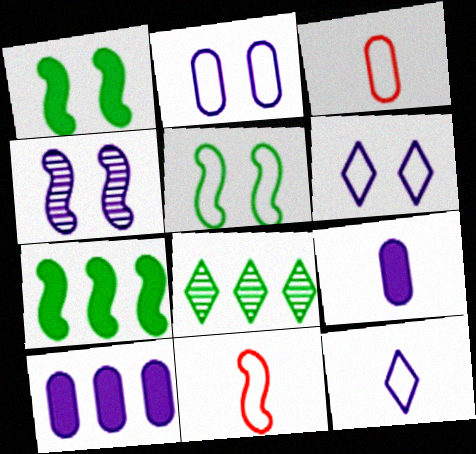[[4, 7, 11], 
[4, 10, 12]]